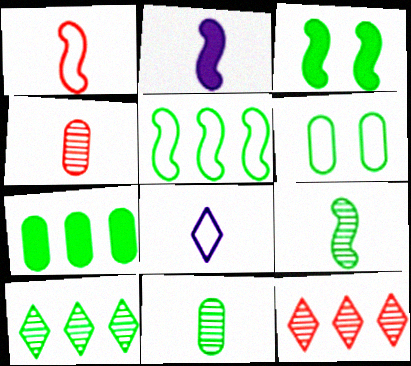[[1, 2, 9], 
[2, 6, 12], 
[3, 5, 9], 
[5, 7, 10], 
[6, 7, 11]]